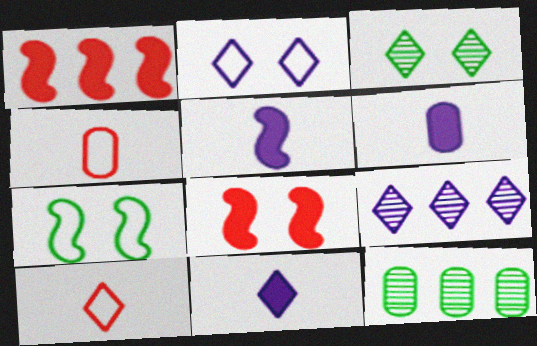[[2, 9, 11], 
[5, 6, 11]]